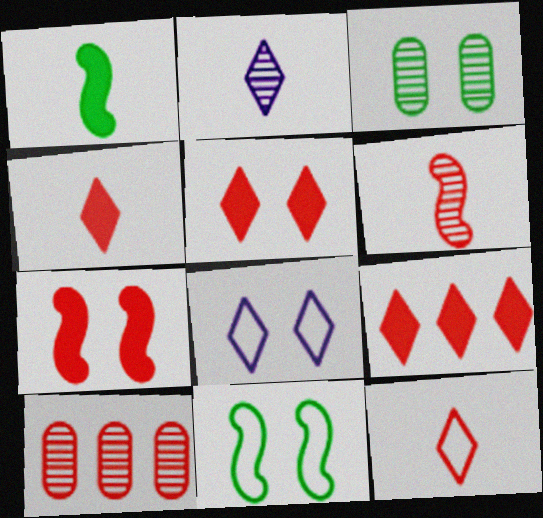[[1, 8, 10], 
[3, 7, 8], 
[4, 5, 9], 
[7, 10, 12]]